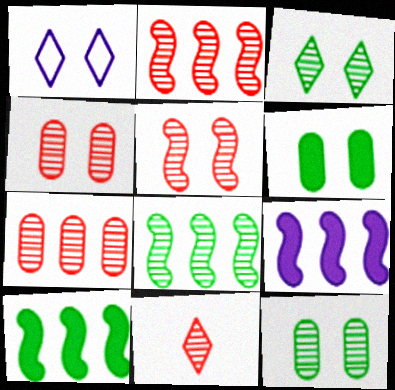[[1, 5, 6], 
[2, 4, 11], 
[5, 7, 11]]